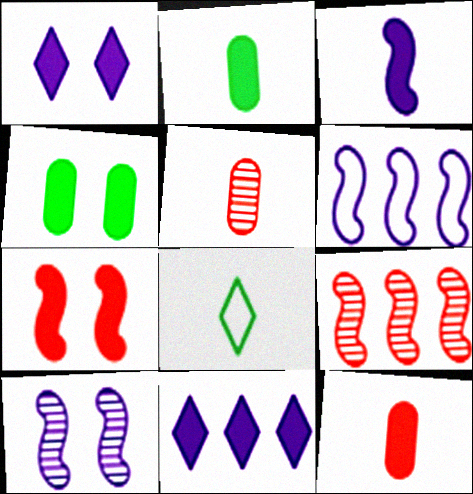[[1, 4, 7], 
[2, 7, 11], 
[3, 5, 8], 
[3, 6, 10]]